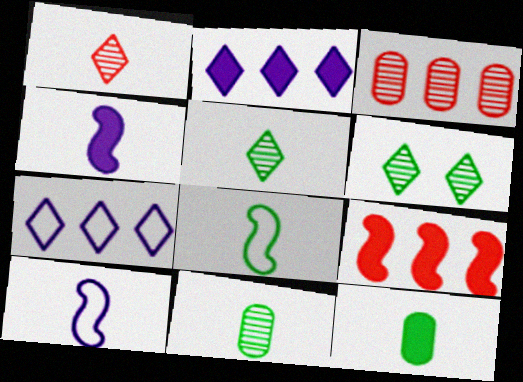[[1, 10, 12], 
[5, 8, 12]]